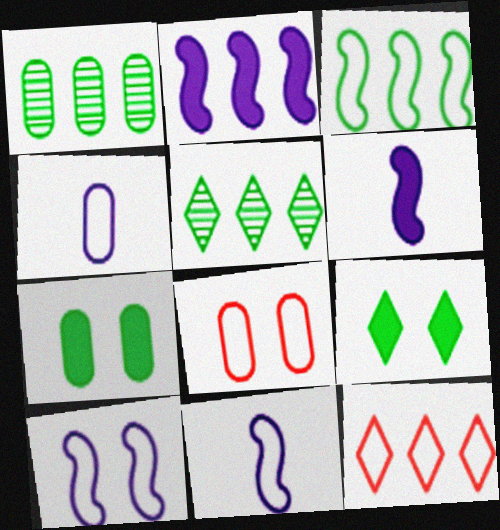[[1, 2, 12], 
[5, 6, 8]]